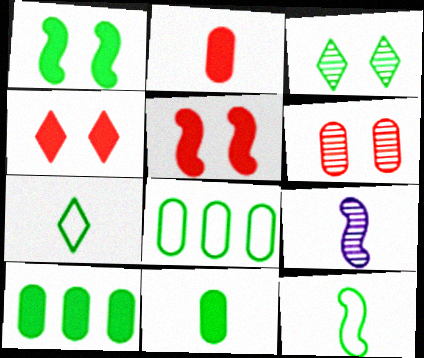[[2, 7, 9], 
[3, 10, 12], 
[4, 8, 9]]